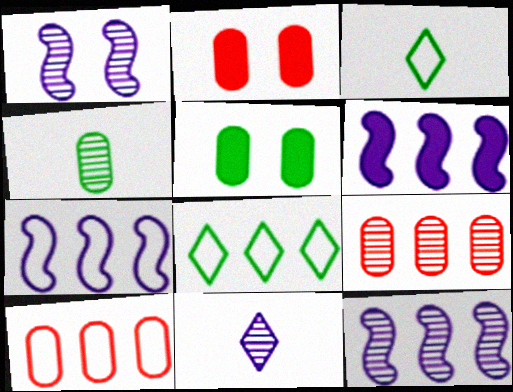[[2, 3, 12], 
[6, 7, 12], 
[6, 8, 9], 
[7, 8, 10]]